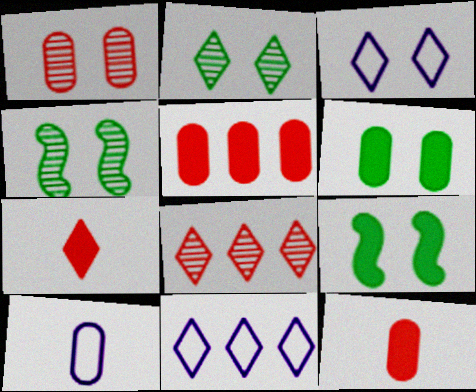[[1, 3, 9], 
[2, 7, 11], 
[4, 11, 12], 
[8, 9, 10]]